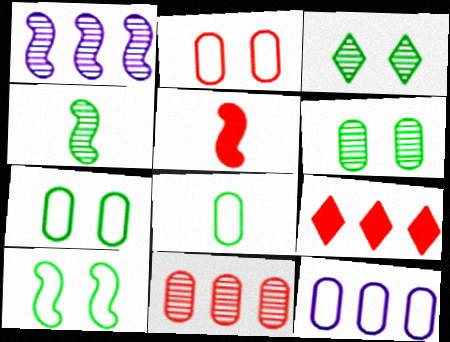[[1, 5, 10], 
[2, 8, 12], 
[3, 5, 12]]